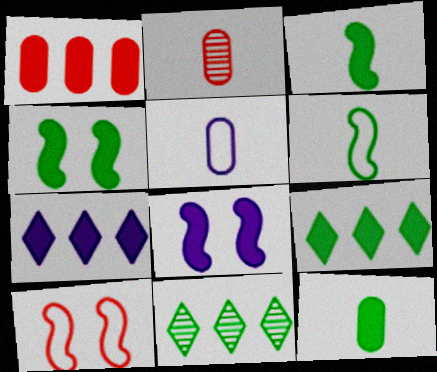[[2, 5, 12], 
[4, 9, 12]]